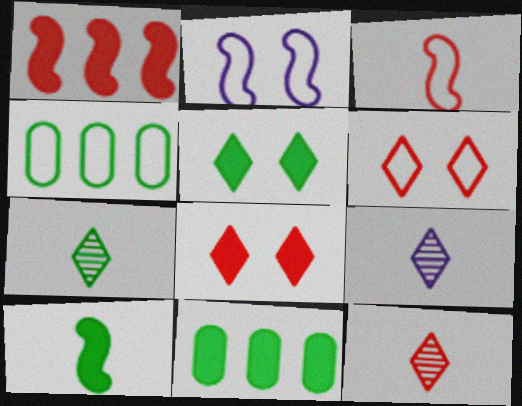[[2, 11, 12], 
[5, 10, 11], 
[7, 9, 12]]